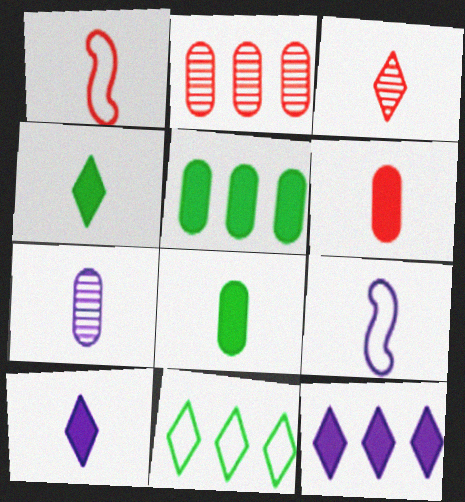[[1, 3, 6], 
[1, 4, 7], 
[3, 8, 9], 
[7, 9, 10]]